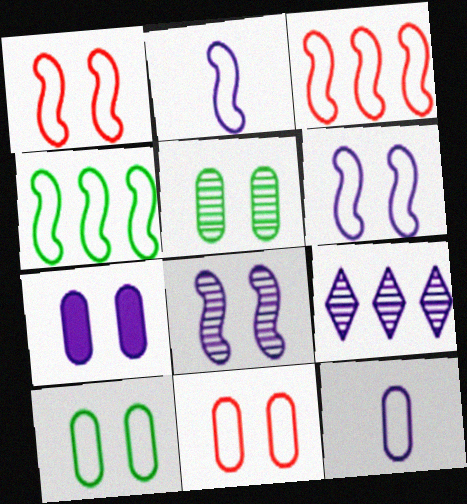[[1, 2, 4], 
[2, 7, 9], 
[5, 7, 11]]